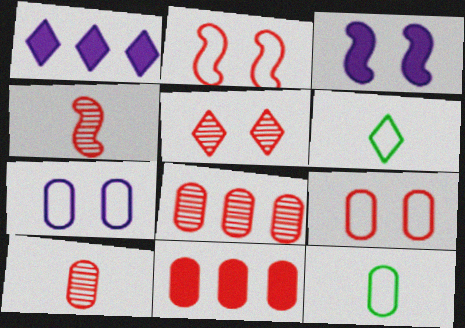[[1, 5, 6], 
[3, 6, 8], 
[4, 5, 8], 
[9, 10, 11]]